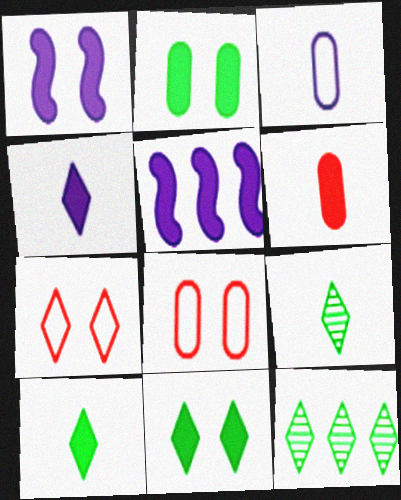[[4, 7, 12], 
[5, 6, 11], 
[5, 8, 9]]